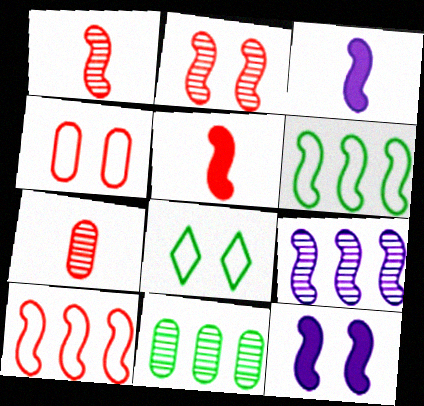[[1, 6, 12], 
[2, 3, 6], 
[2, 5, 10]]